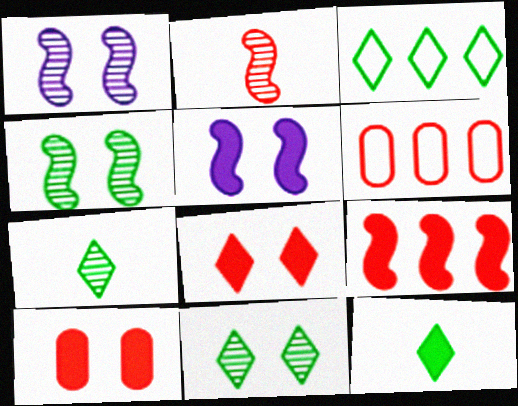[[1, 6, 12], 
[2, 6, 8], 
[3, 11, 12], 
[5, 6, 7]]